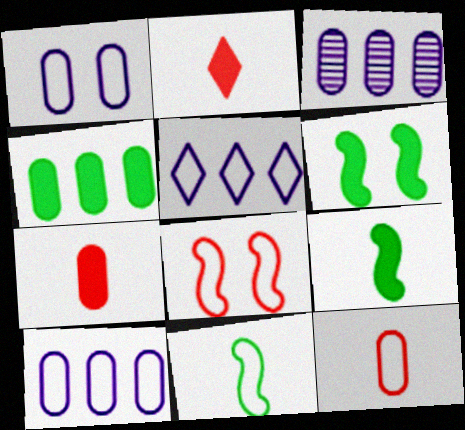[]